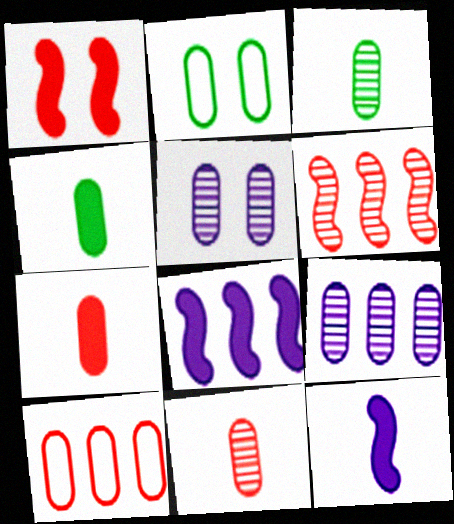[[2, 7, 9], 
[4, 5, 10]]